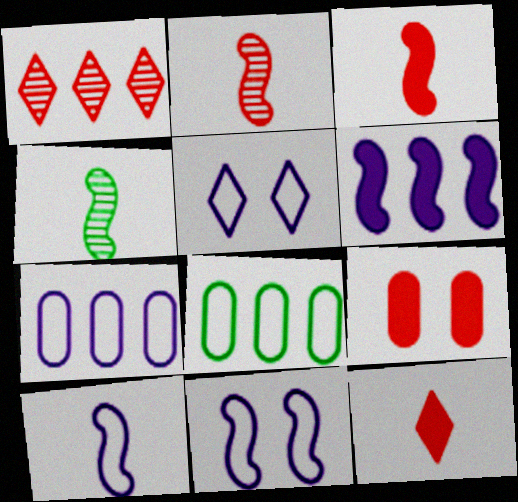[[1, 6, 8], 
[3, 4, 10], 
[5, 7, 10]]